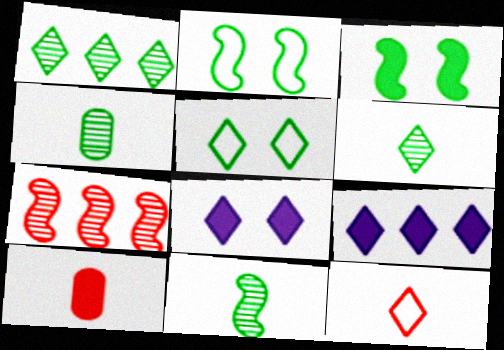[[1, 8, 12], 
[3, 9, 10], 
[4, 6, 11]]